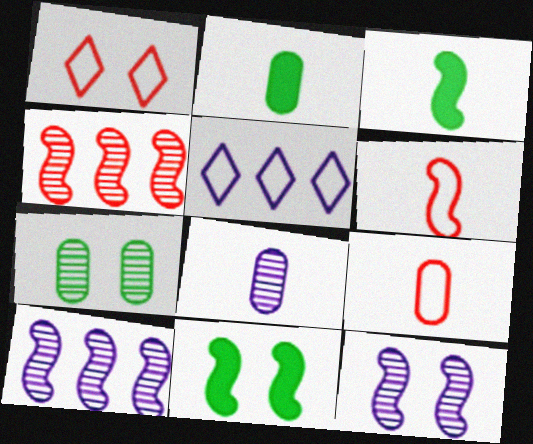[[1, 2, 10], 
[2, 8, 9], 
[6, 10, 11]]